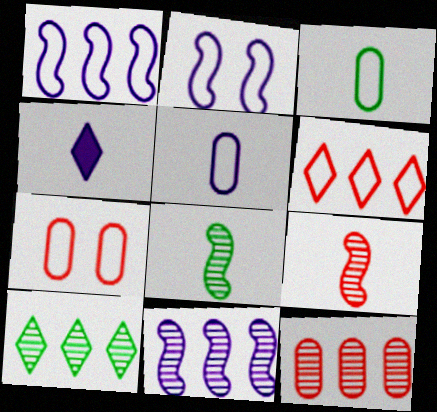[[2, 3, 6], 
[3, 4, 9], 
[10, 11, 12]]